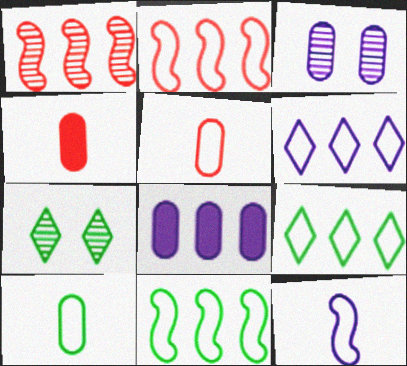[[1, 8, 9]]